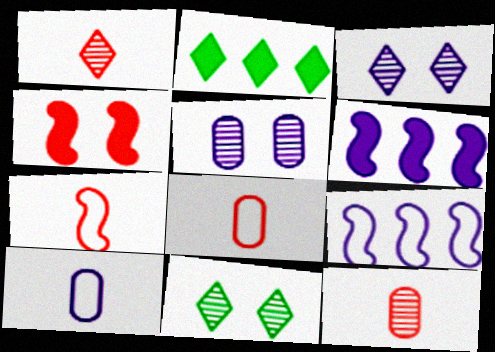[[2, 5, 7], 
[3, 6, 10], 
[6, 8, 11]]